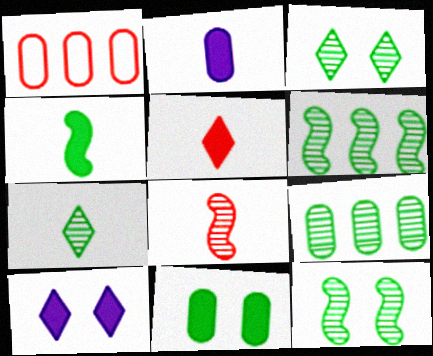[[2, 4, 5], 
[7, 9, 12]]